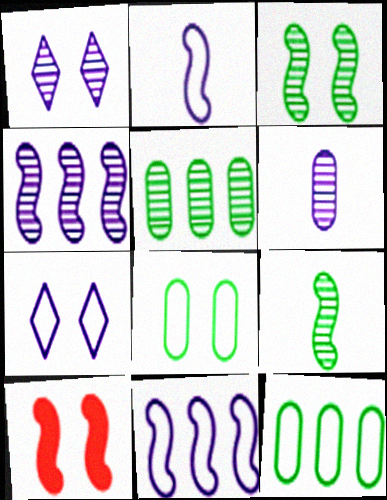[[1, 4, 6], 
[1, 8, 10], 
[9, 10, 11]]